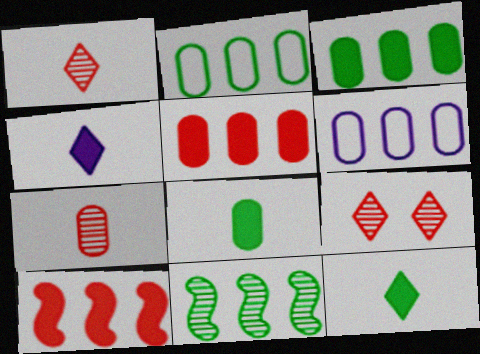[]